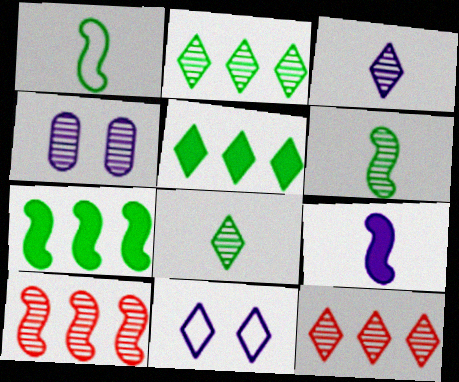[[4, 6, 12], 
[4, 8, 10]]